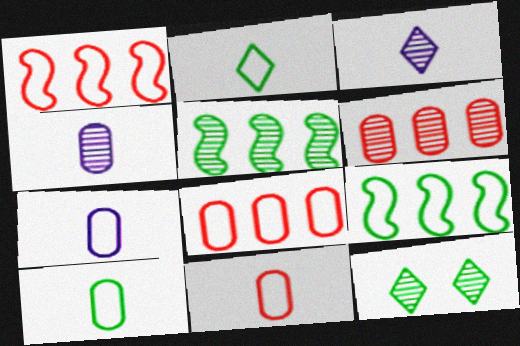[[7, 10, 11]]